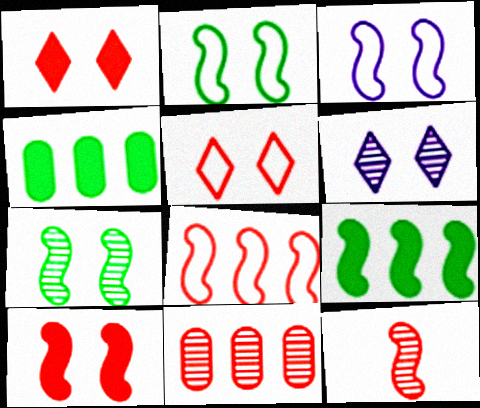[[3, 7, 10], 
[3, 9, 12], 
[8, 10, 12]]